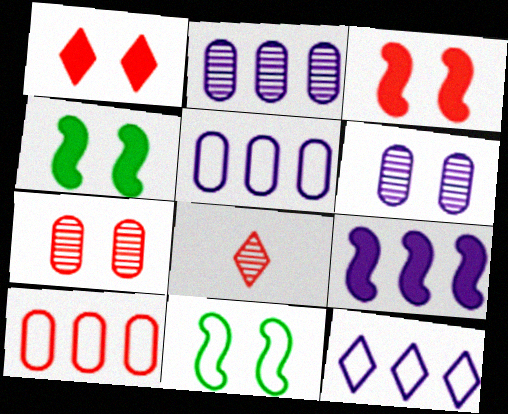[[1, 6, 11], 
[2, 9, 12], 
[3, 8, 10], 
[4, 5, 8]]